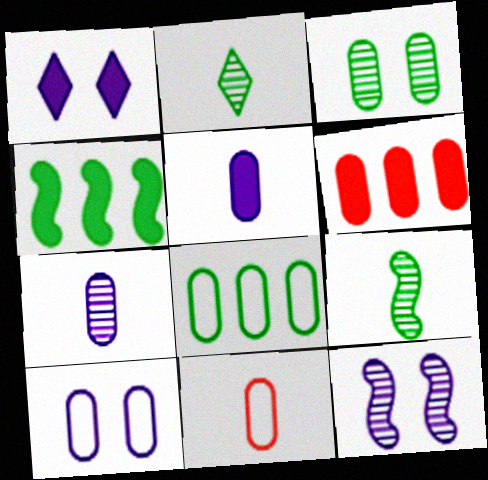[[1, 10, 12], 
[8, 10, 11]]